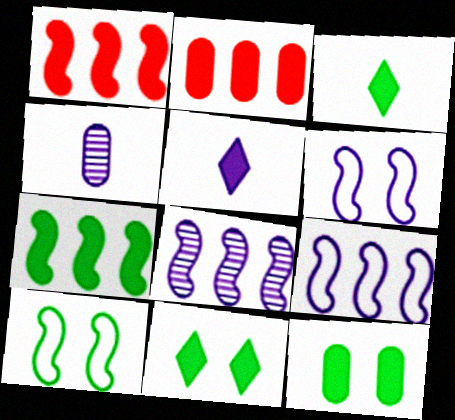[[1, 5, 12], 
[3, 7, 12]]